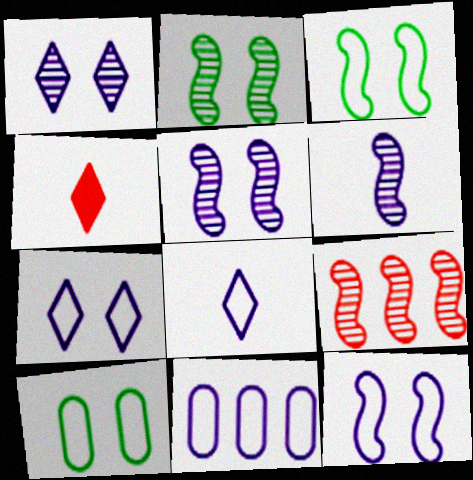[[2, 4, 11], 
[2, 6, 9], 
[8, 11, 12]]